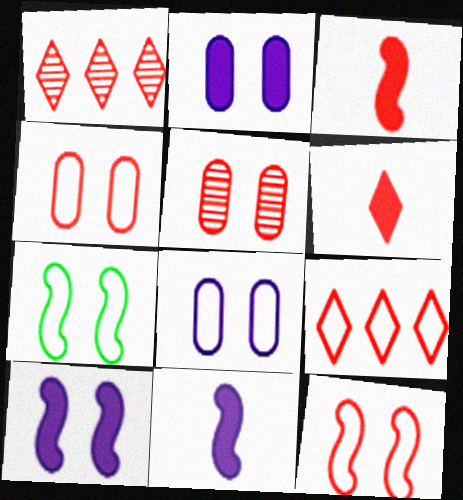[[1, 3, 4], 
[3, 5, 9]]